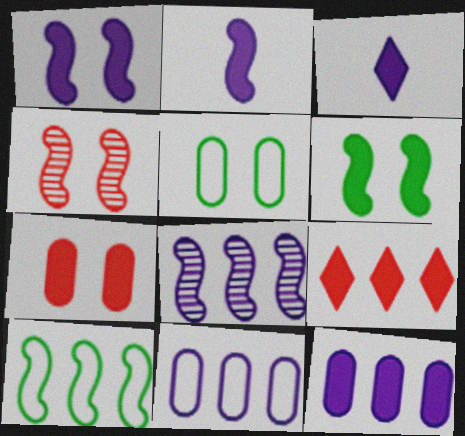[[1, 3, 12], 
[2, 4, 10]]